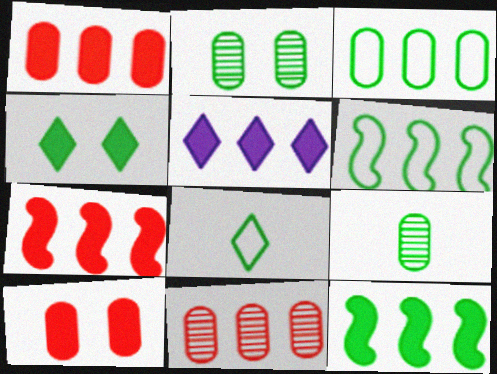[[1, 5, 12], 
[2, 8, 12], 
[4, 6, 9], 
[5, 6, 11]]